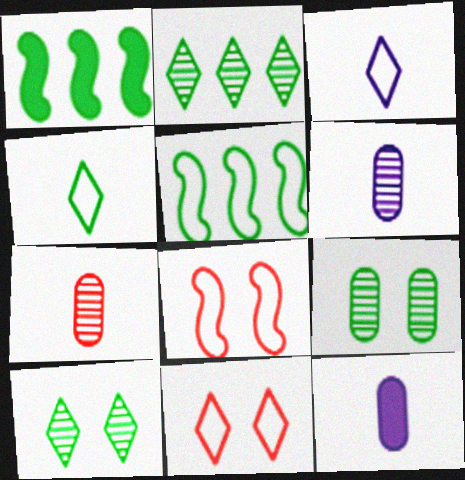[[1, 4, 9], 
[1, 6, 11], 
[2, 8, 12]]